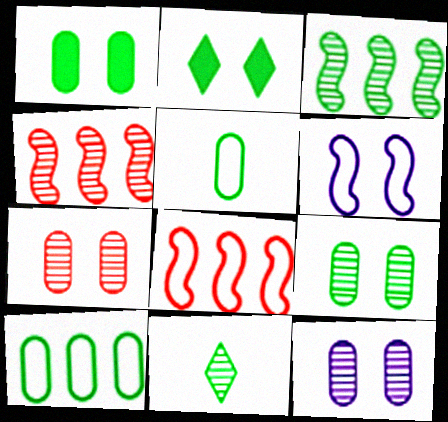[[2, 3, 5], 
[2, 6, 7], 
[3, 9, 11], 
[4, 11, 12], 
[7, 9, 12]]